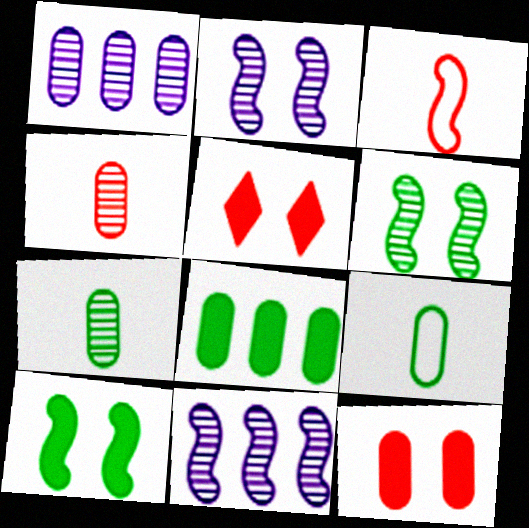[[1, 9, 12], 
[3, 10, 11], 
[5, 9, 11]]